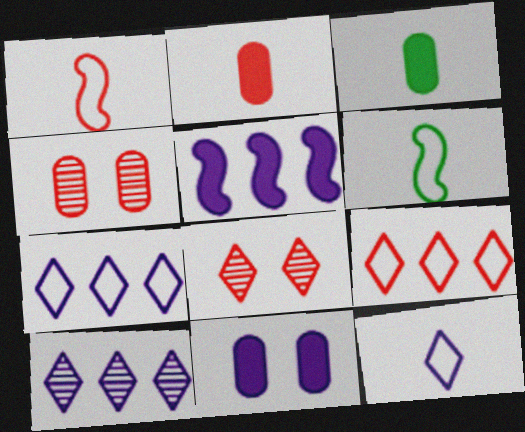[]